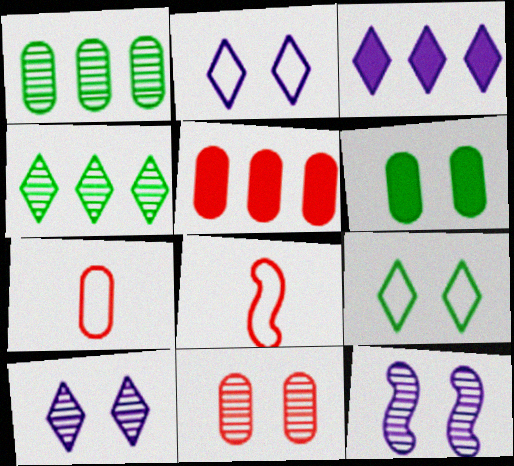[[5, 7, 11]]